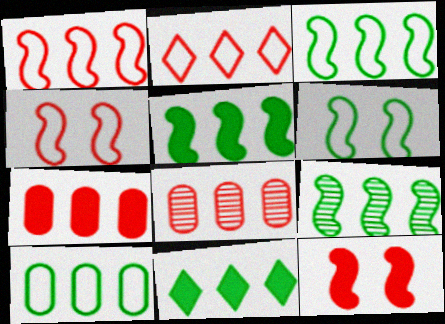[[3, 5, 9], 
[9, 10, 11]]